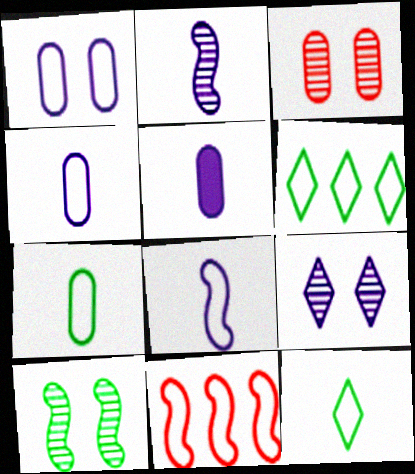[[1, 11, 12], 
[3, 9, 10]]